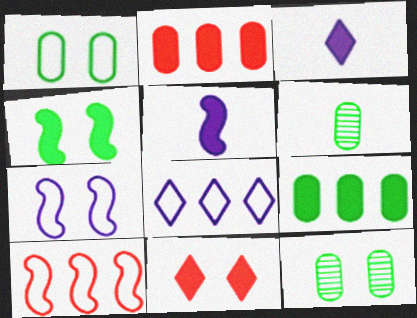[[1, 6, 9], 
[2, 3, 4], 
[3, 10, 12], 
[5, 9, 11], 
[7, 11, 12]]